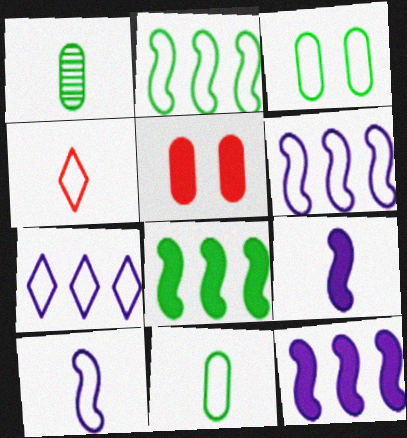[[1, 4, 9], 
[3, 4, 6], 
[4, 10, 11]]